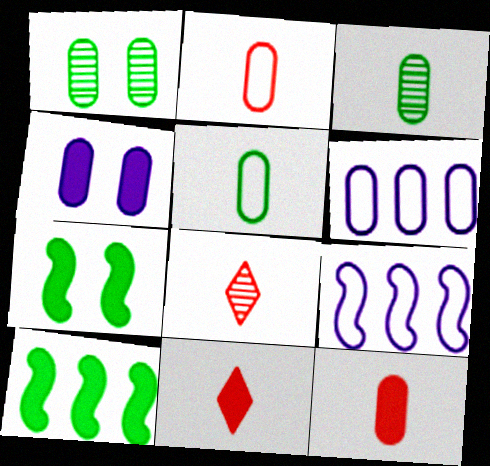[[1, 6, 12], 
[1, 9, 11], 
[4, 10, 11], 
[6, 7, 8]]